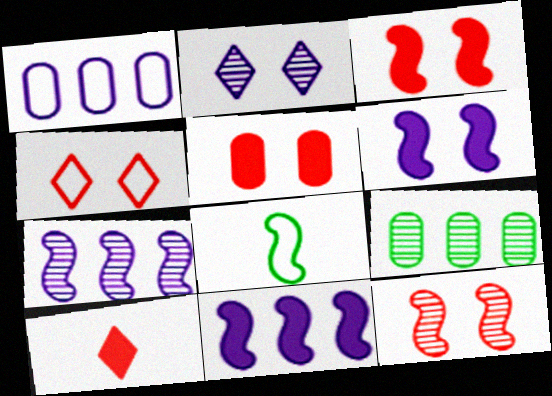[[1, 4, 8], 
[3, 7, 8], 
[4, 5, 12], 
[8, 11, 12]]